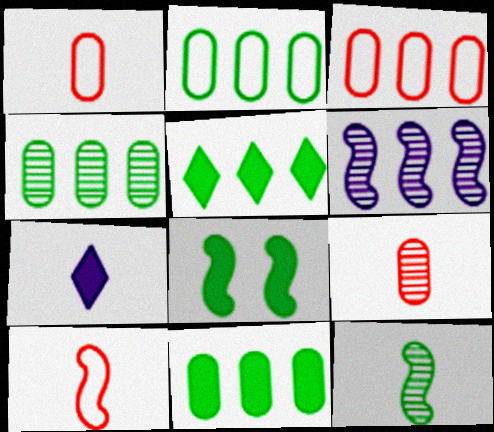[[1, 7, 12], 
[2, 4, 11], 
[3, 5, 6], 
[6, 8, 10]]